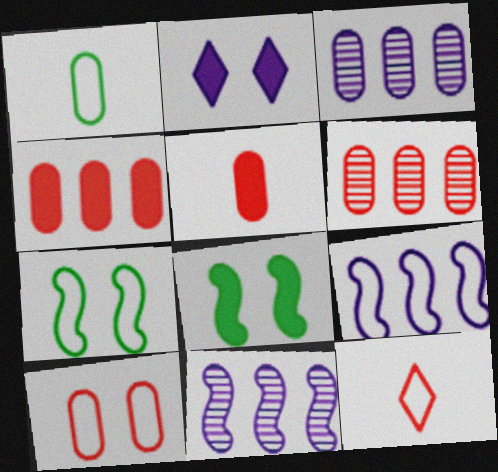[[3, 8, 12], 
[5, 6, 10]]